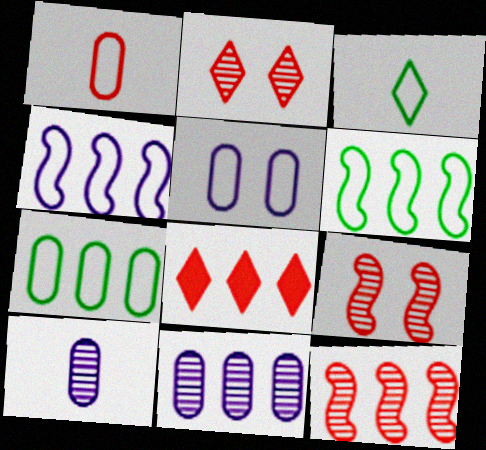[[1, 5, 7], 
[1, 8, 9], 
[6, 8, 11]]